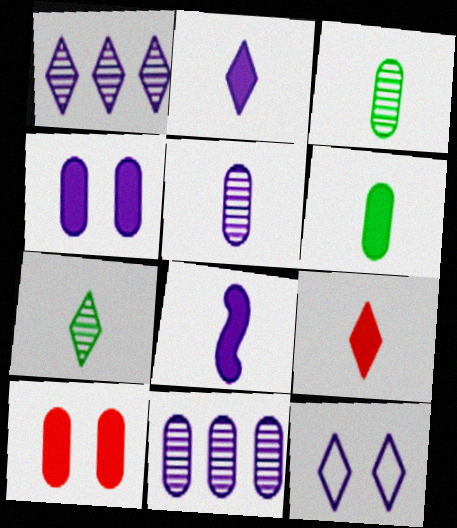[[1, 2, 12], 
[6, 8, 9], 
[8, 11, 12]]